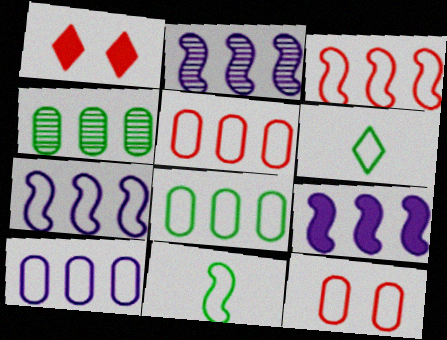[[2, 7, 9], 
[5, 8, 10], 
[6, 7, 12]]